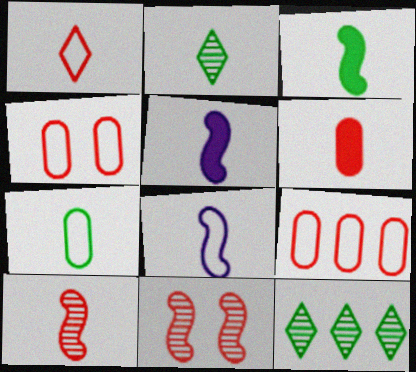[[1, 6, 10], 
[1, 7, 8], 
[2, 3, 7], 
[2, 6, 8], 
[3, 8, 10], 
[4, 5, 12]]